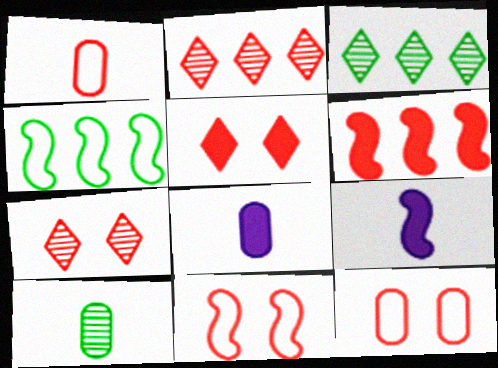[[1, 6, 7], 
[1, 8, 10], 
[3, 8, 11], 
[3, 9, 12], 
[4, 7, 8]]